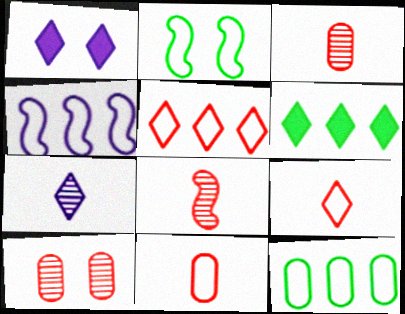[[1, 2, 10], 
[1, 8, 12], 
[4, 5, 12]]